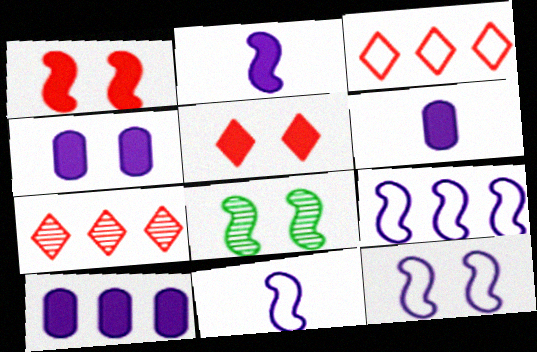[[1, 8, 12], 
[3, 6, 8], 
[4, 6, 10], 
[9, 11, 12]]